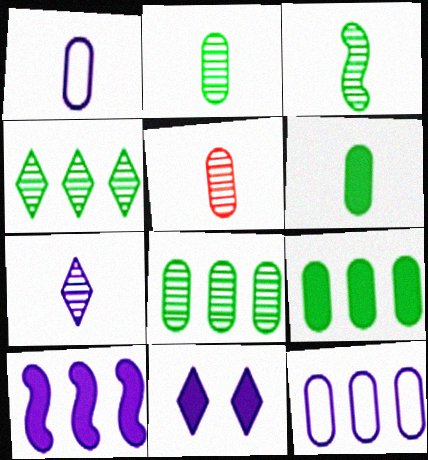[[1, 5, 6], 
[3, 5, 7]]